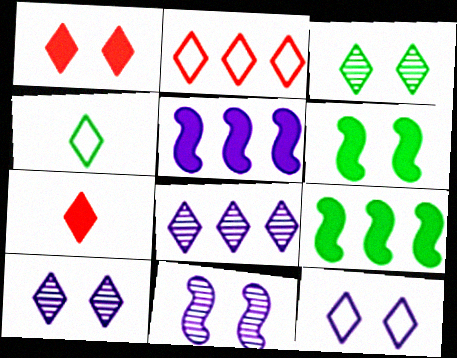[[1, 3, 12], 
[1, 4, 8], 
[2, 4, 12]]